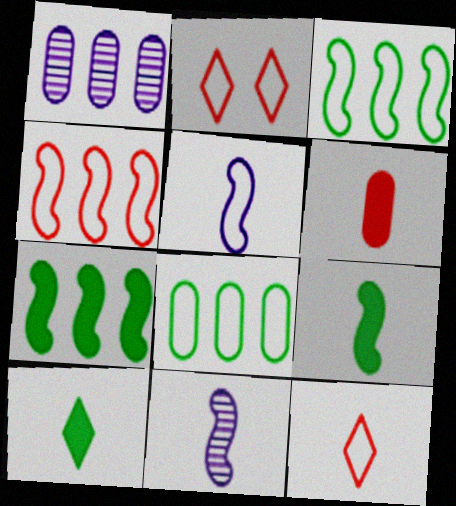[[1, 2, 9], 
[2, 5, 8]]